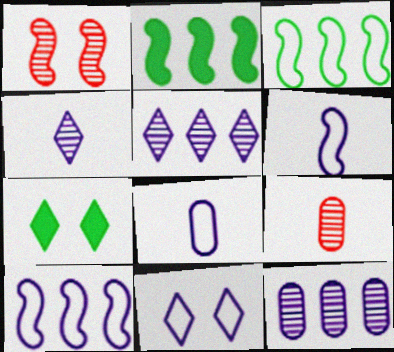[[1, 2, 6], 
[2, 9, 11], 
[7, 9, 10], 
[8, 10, 11]]